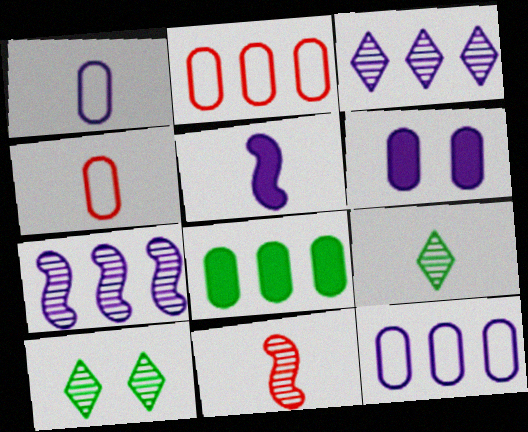[[2, 5, 10], 
[4, 5, 9]]